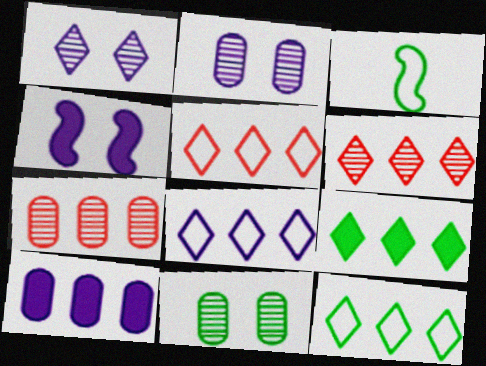[[3, 9, 11], 
[5, 8, 12], 
[6, 8, 9]]